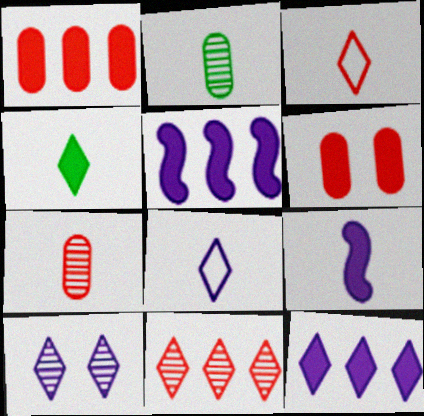[[2, 3, 9], 
[4, 5, 6], 
[8, 10, 12]]